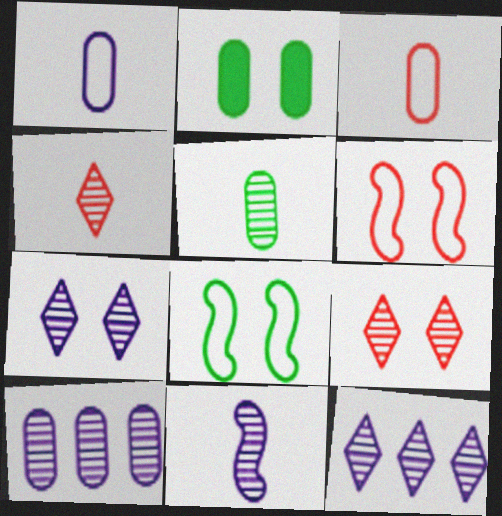[[2, 3, 10], 
[2, 6, 7], 
[4, 5, 11], 
[7, 10, 11]]